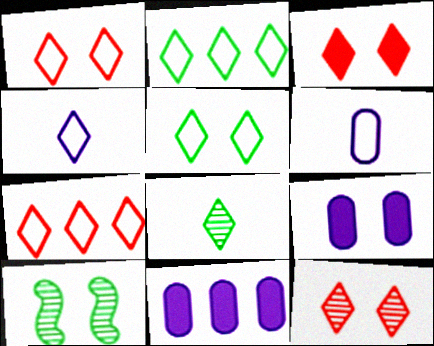[[1, 2, 4], 
[1, 3, 12], 
[1, 9, 10], 
[4, 5, 7]]